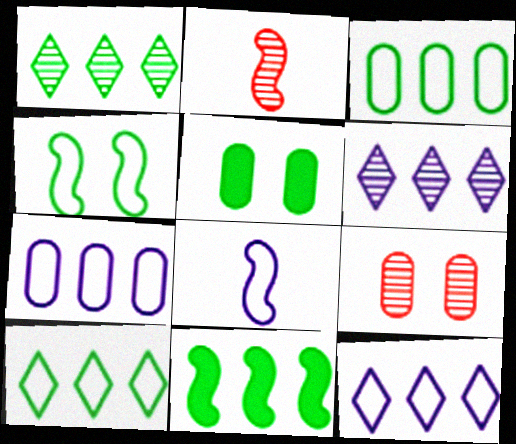[[1, 3, 11], 
[2, 5, 12]]